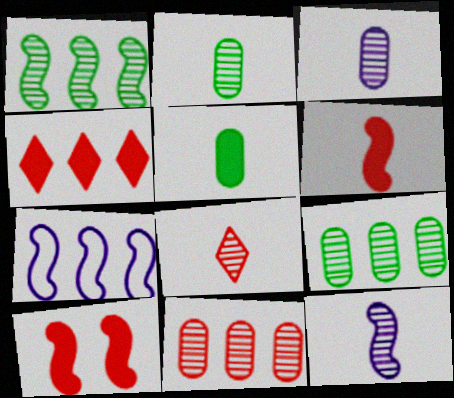[[2, 8, 12], 
[4, 7, 9]]